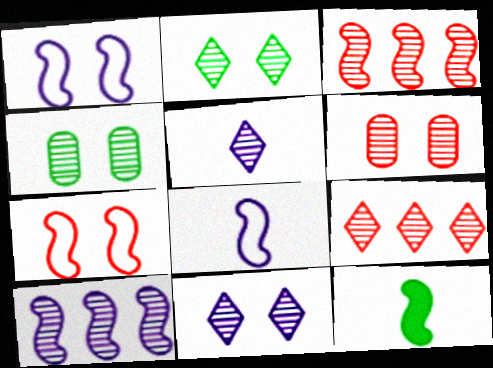[[1, 3, 12], 
[2, 5, 9], 
[3, 4, 5], 
[7, 10, 12]]